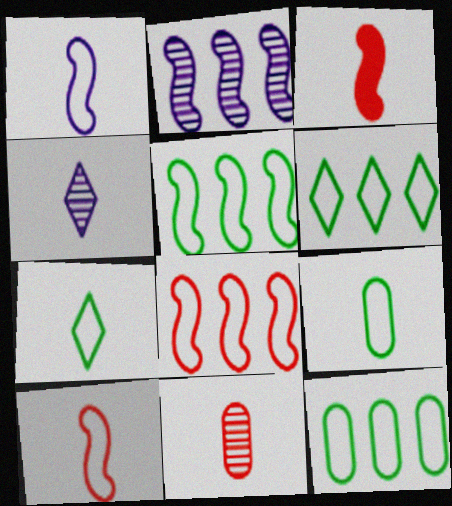[[3, 4, 9], 
[5, 6, 12]]